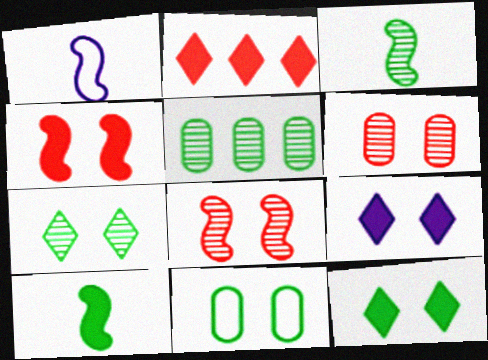[[3, 5, 7], 
[8, 9, 11]]